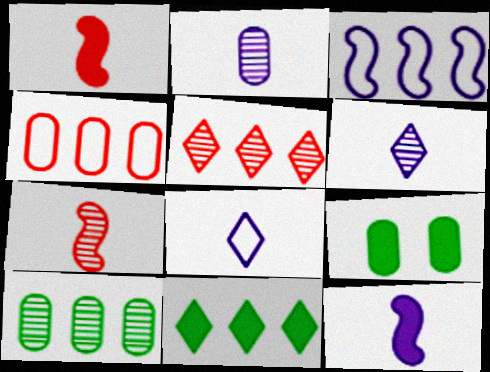[[2, 4, 9], 
[2, 8, 12]]